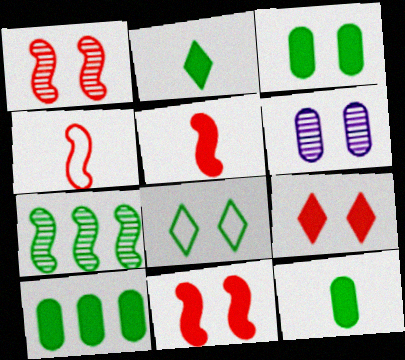[[3, 10, 12], 
[6, 8, 11], 
[7, 8, 12]]